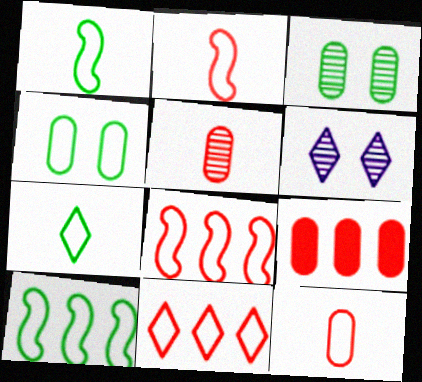[[1, 6, 9], 
[4, 7, 10]]